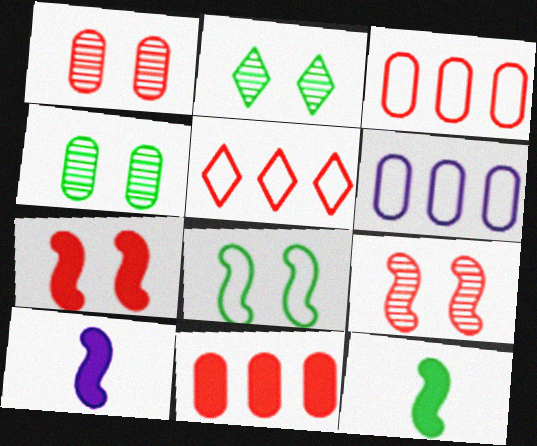[[2, 3, 10], 
[4, 5, 10]]